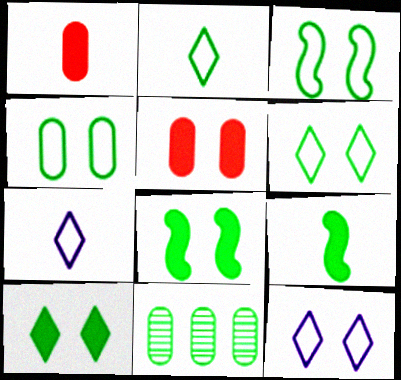[[2, 8, 11], 
[3, 4, 6], 
[6, 9, 11]]